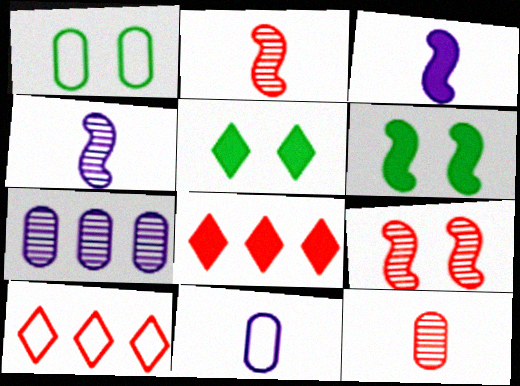[[1, 4, 8]]